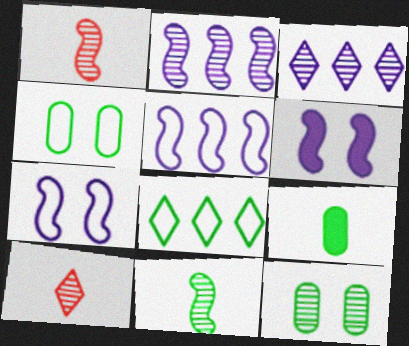[[1, 3, 12], 
[2, 10, 12]]